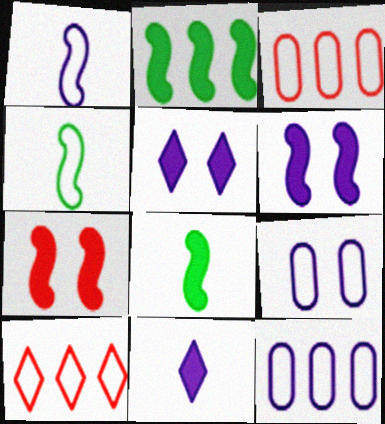[[4, 9, 10]]